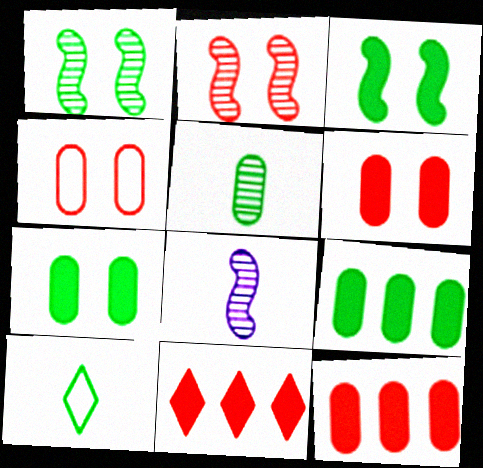[[1, 9, 10]]